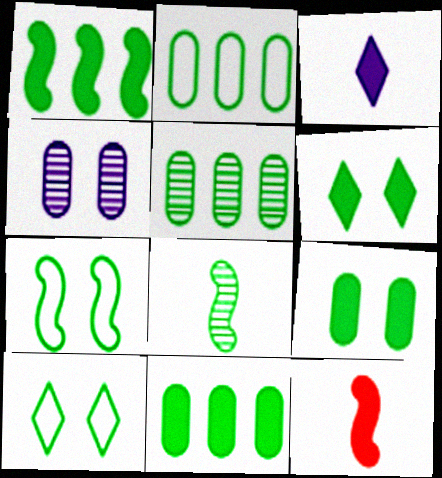[[1, 7, 8], 
[2, 5, 11], 
[2, 6, 8], 
[8, 10, 11]]